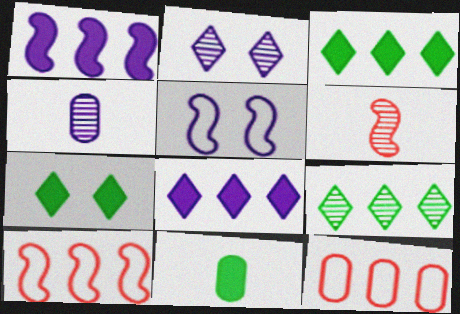[[1, 9, 12], 
[2, 10, 11], 
[4, 5, 8], 
[4, 7, 10]]